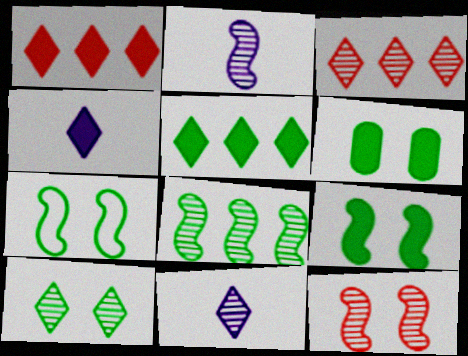[[2, 8, 12], 
[3, 10, 11], 
[6, 7, 10]]